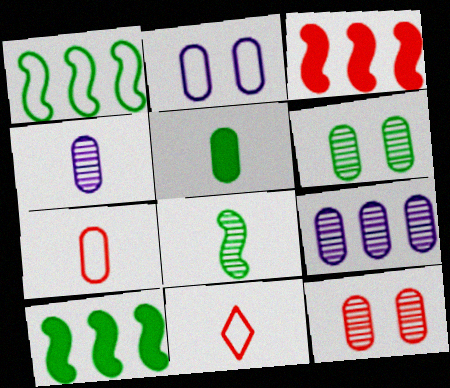[[1, 2, 11], 
[3, 11, 12], 
[4, 5, 7]]